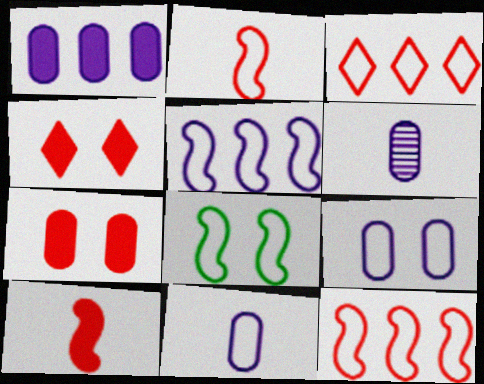[[1, 6, 9], 
[2, 5, 8], 
[3, 8, 11]]